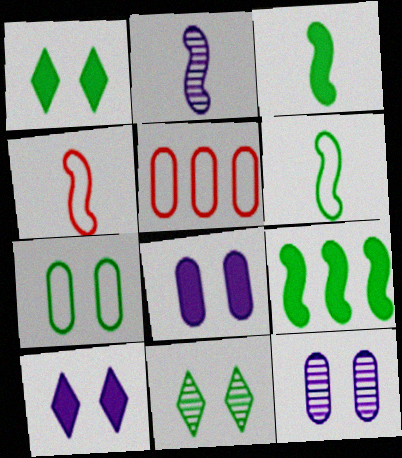[[1, 2, 5], 
[2, 3, 4]]